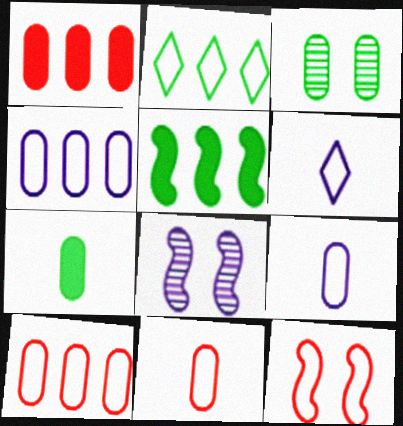[[1, 3, 9], 
[2, 9, 12]]